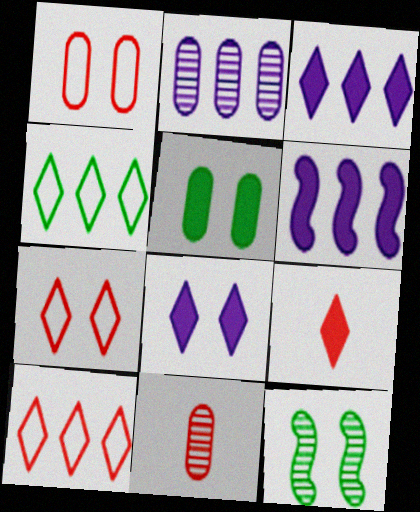[[1, 8, 12], 
[5, 6, 9]]